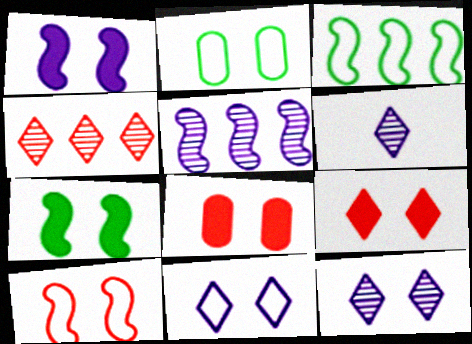[[2, 10, 11], 
[3, 6, 8]]